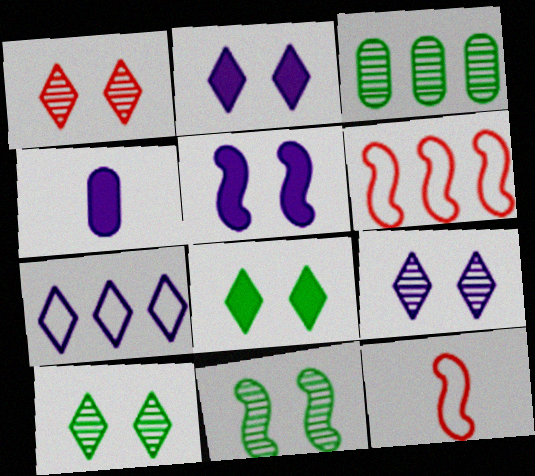[[1, 9, 10], 
[2, 3, 12], 
[4, 6, 10]]